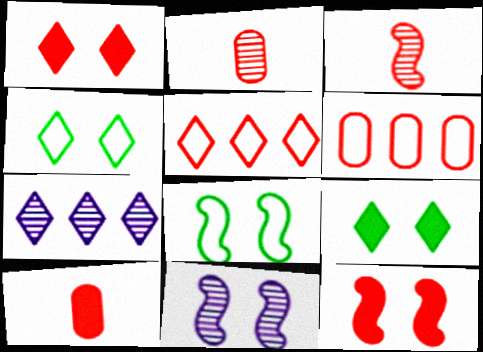[[1, 3, 6], 
[2, 5, 12], 
[7, 8, 10], 
[8, 11, 12]]